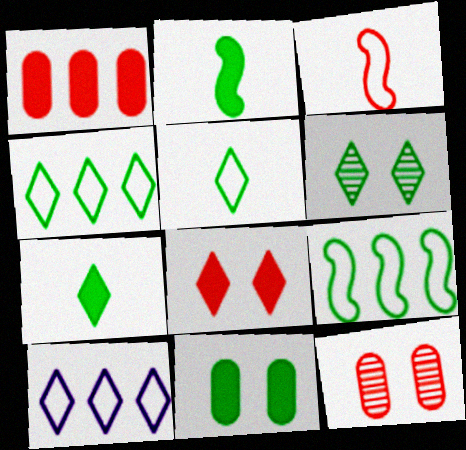[[2, 10, 12], 
[4, 6, 7]]